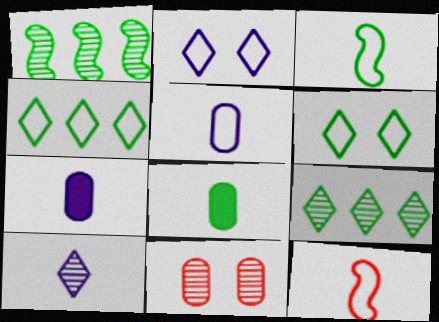[[1, 6, 8], 
[1, 10, 11], 
[8, 10, 12]]